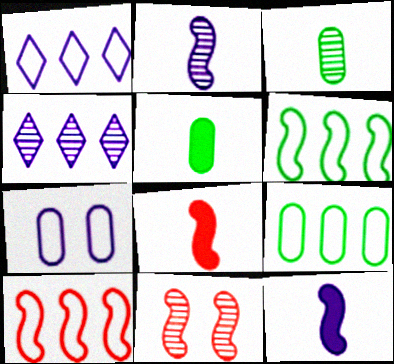[[1, 5, 11], 
[1, 9, 10], 
[3, 4, 11], 
[4, 7, 12], 
[6, 11, 12], 
[8, 10, 11]]